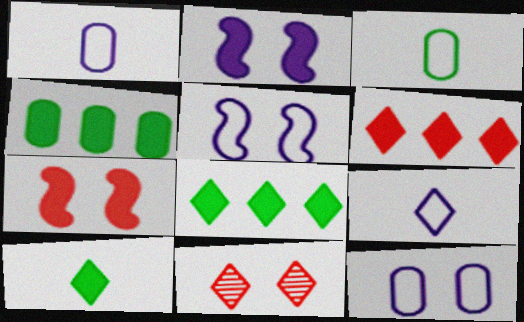[[8, 9, 11]]